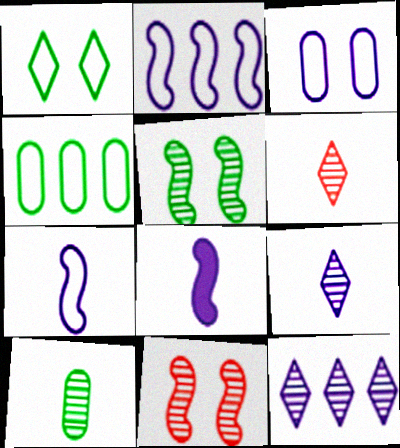[[3, 8, 12], 
[10, 11, 12]]